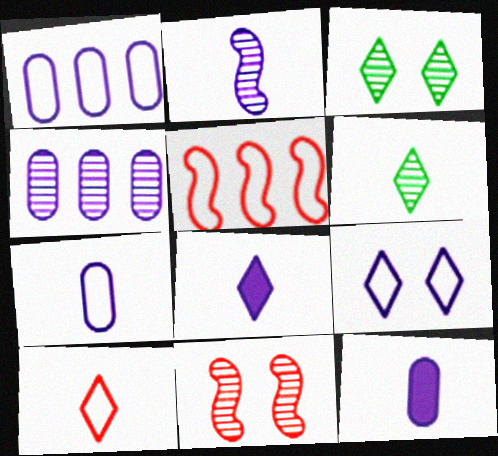[[2, 7, 8], 
[3, 5, 12], 
[4, 6, 11], 
[6, 8, 10]]